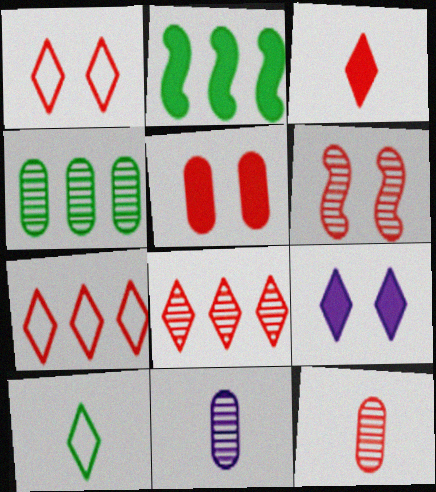[[1, 2, 11], 
[1, 3, 8], 
[1, 5, 6], 
[6, 8, 12], 
[8, 9, 10]]